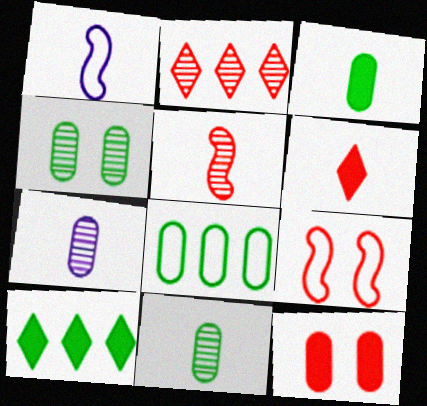[[1, 6, 11], 
[3, 4, 8], 
[7, 8, 12], 
[7, 9, 10]]